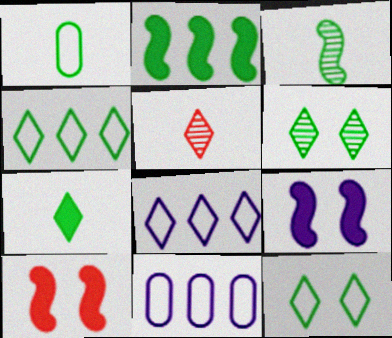[[1, 2, 6], 
[1, 3, 7], 
[4, 6, 7]]